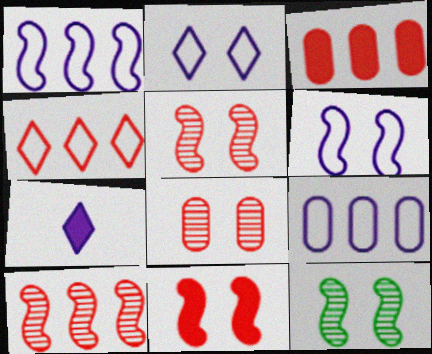[[3, 4, 10], 
[6, 11, 12]]